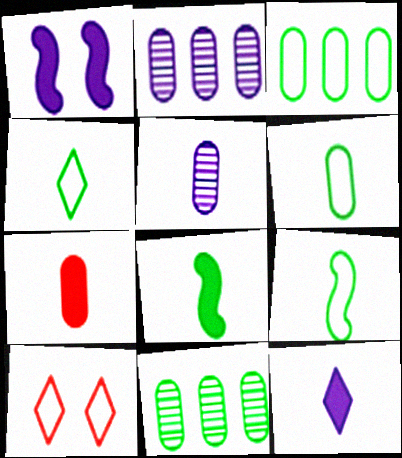[[2, 8, 10], 
[4, 6, 9], 
[5, 6, 7], 
[7, 8, 12]]